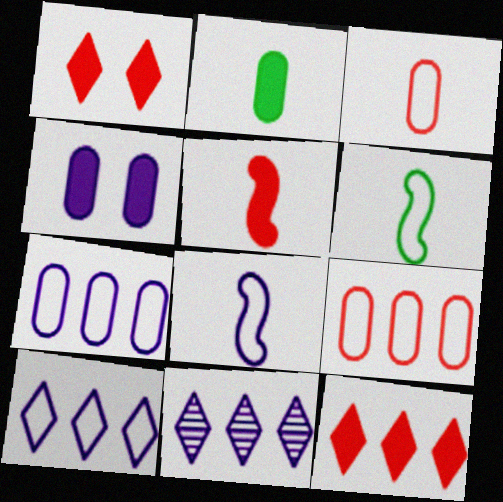[[4, 8, 11]]